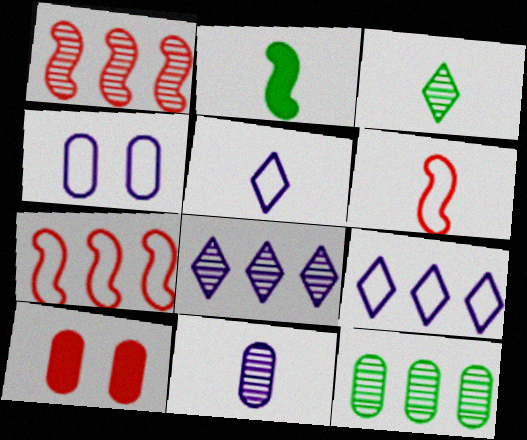[[1, 8, 12]]